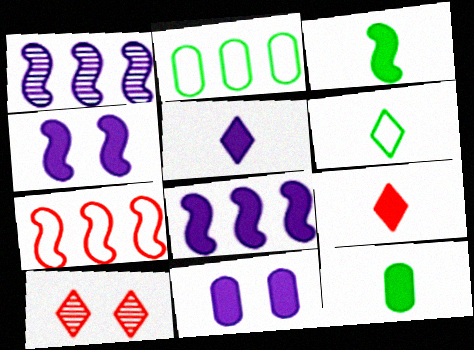[[5, 8, 11]]